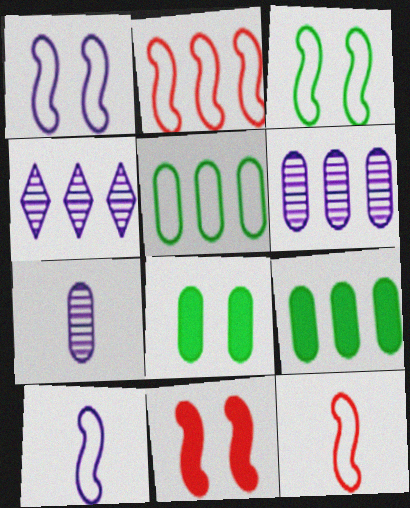[[2, 3, 10], 
[2, 4, 9], 
[4, 8, 12]]